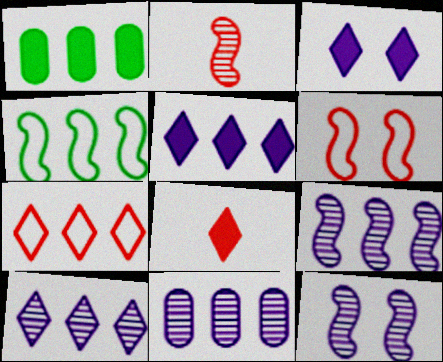[[1, 7, 9], 
[9, 10, 11]]